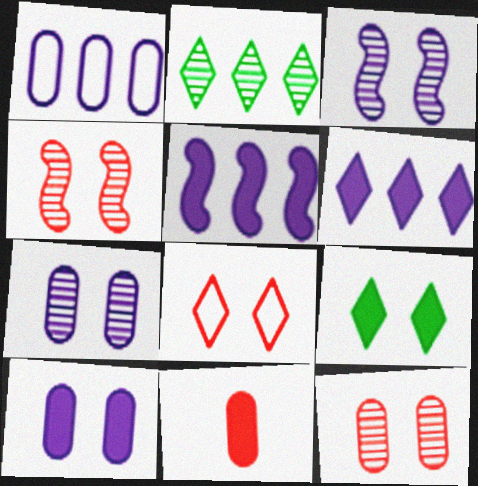[[5, 9, 11]]